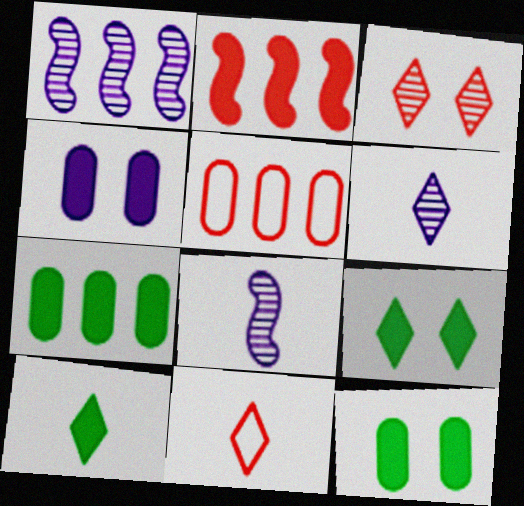[[1, 11, 12], 
[2, 4, 10], 
[5, 8, 9], 
[6, 10, 11]]